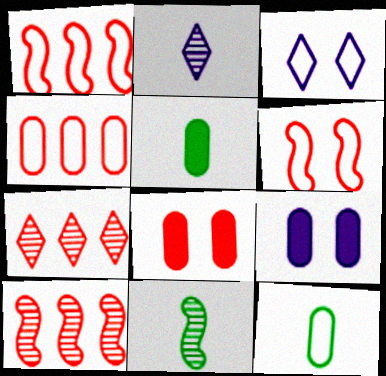[[1, 3, 12], 
[3, 5, 10]]